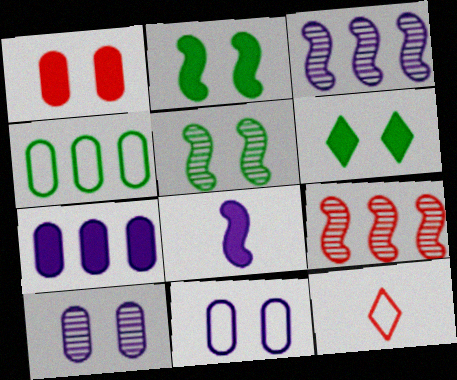[[1, 9, 12], 
[5, 7, 12]]